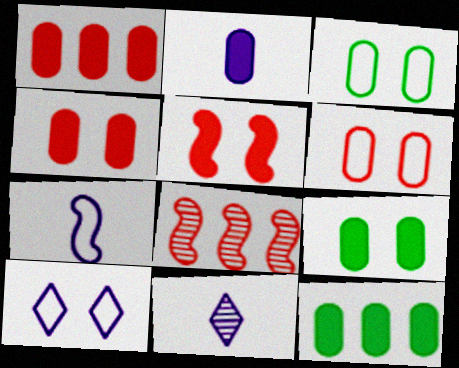[[1, 2, 9], 
[2, 4, 12], 
[2, 7, 11]]